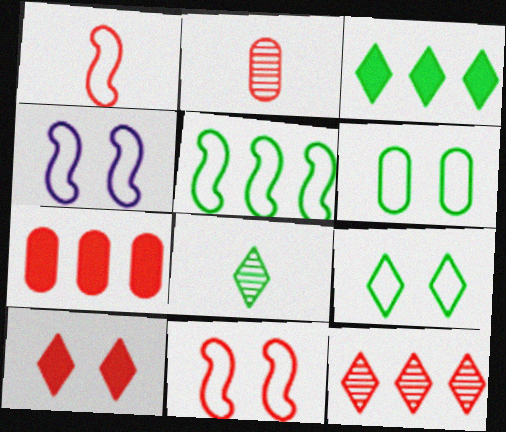[[1, 4, 5], 
[2, 3, 4], 
[3, 8, 9], 
[4, 7, 8]]